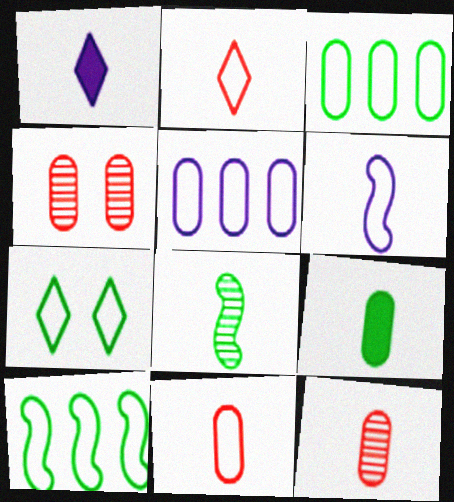[[1, 4, 10], 
[1, 8, 11], 
[4, 5, 9]]